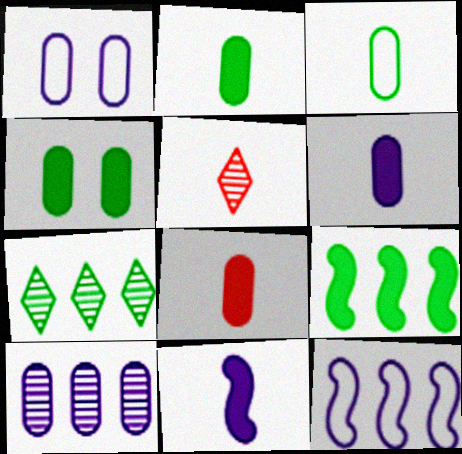[[1, 5, 9], 
[1, 6, 10], 
[2, 6, 8], 
[3, 5, 11], 
[4, 5, 12]]